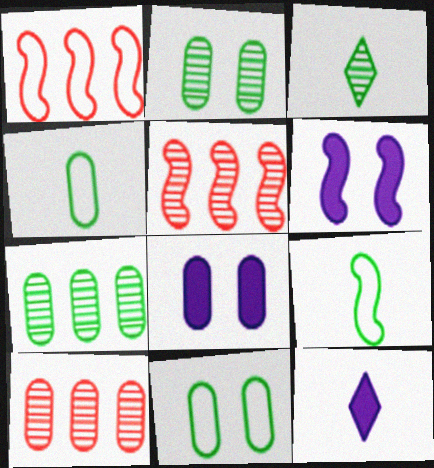[[1, 2, 12], 
[1, 3, 8], 
[4, 8, 10], 
[5, 6, 9], 
[5, 11, 12]]